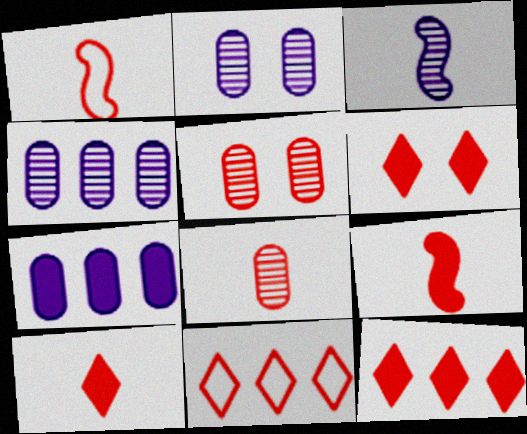[[1, 5, 12], 
[1, 8, 10], 
[5, 9, 11], 
[6, 10, 12]]